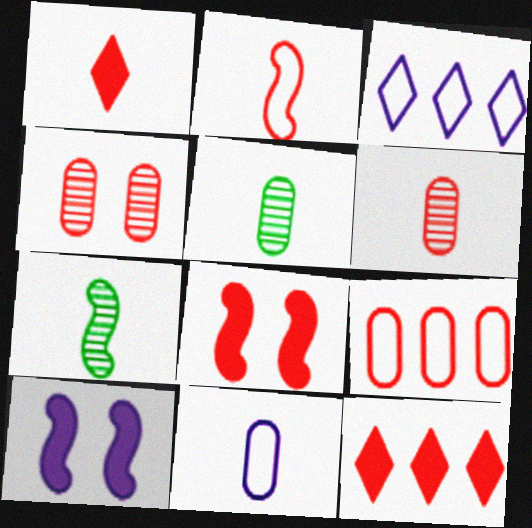[[1, 2, 6], 
[1, 7, 11], 
[2, 4, 12], 
[3, 5, 8]]